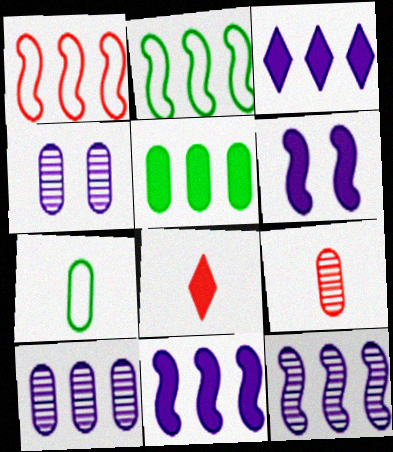[[2, 4, 8], 
[5, 6, 8]]